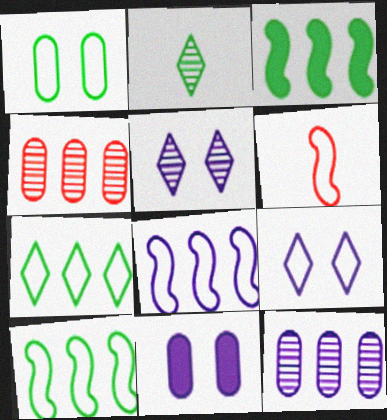[[1, 2, 3]]